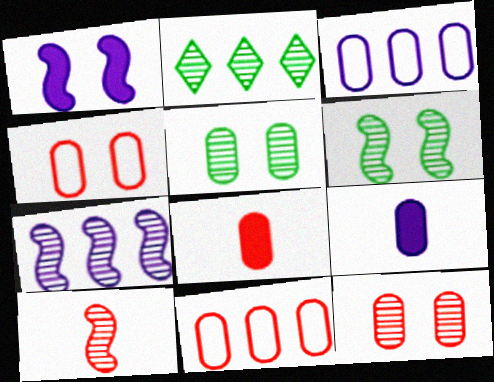[[3, 5, 8], 
[5, 9, 11], 
[6, 7, 10], 
[8, 11, 12]]